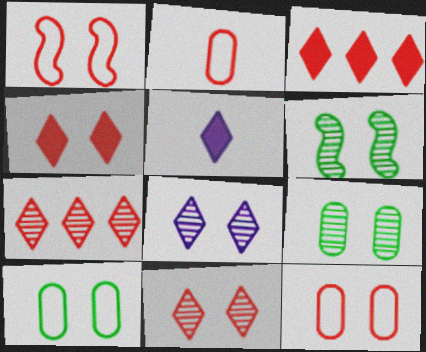[]